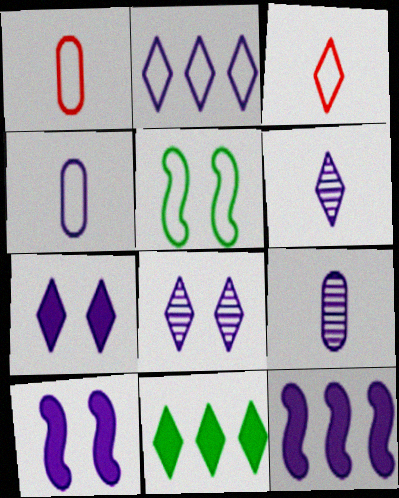[[1, 2, 5], 
[2, 6, 7], 
[2, 9, 10], 
[3, 8, 11], 
[4, 8, 12]]